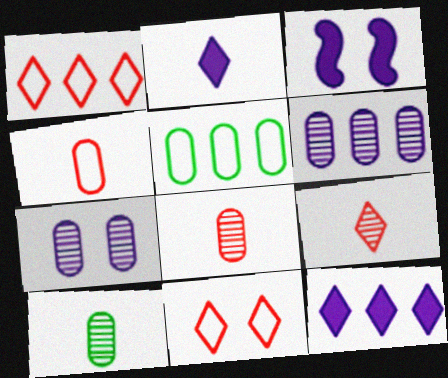[[1, 3, 10], 
[3, 5, 9]]